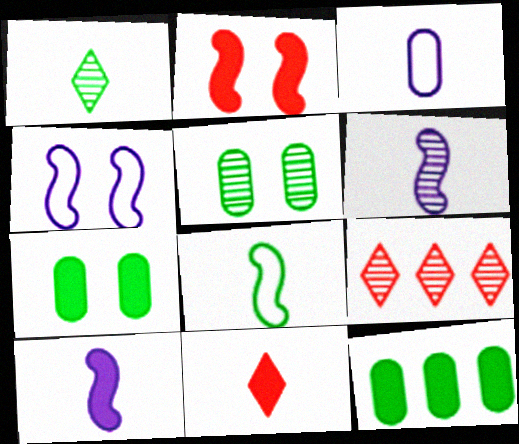[[5, 6, 9]]